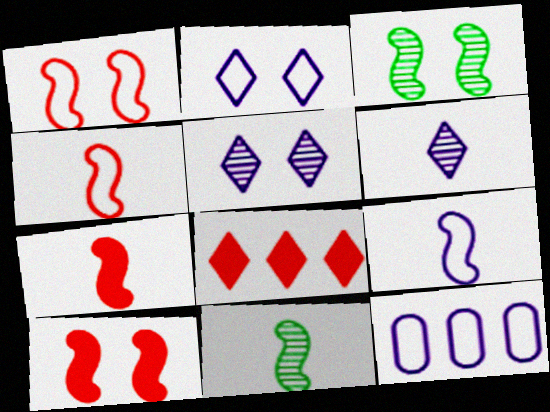[[2, 9, 12], 
[7, 9, 11]]